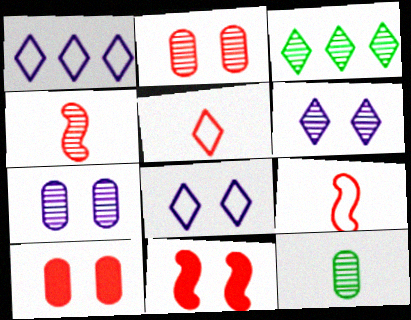[[1, 11, 12], 
[3, 4, 7]]